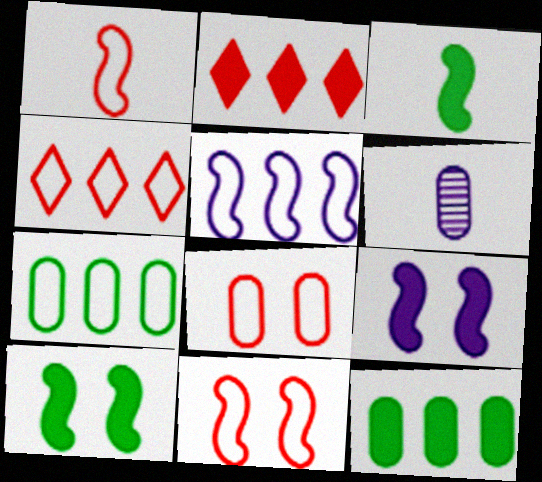[[1, 4, 8], 
[4, 5, 7], 
[4, 6, 10], 
[6, 8, 12]]